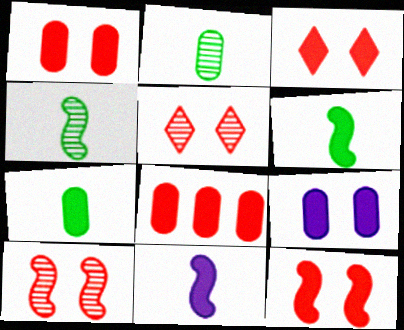[[1, 3, 12], 
[7, 8, 9]]